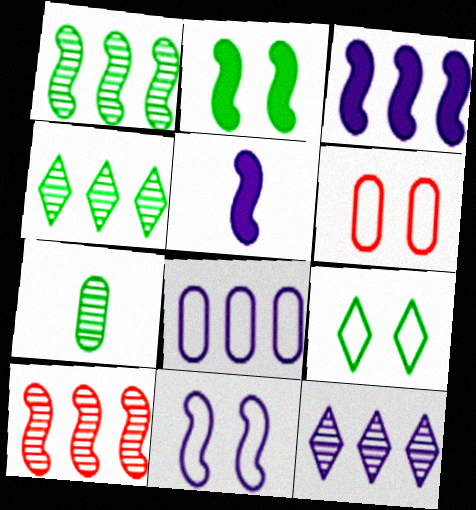[[3, 8, 12], 
[4, 5, 6], 
[6, 9, 11]]